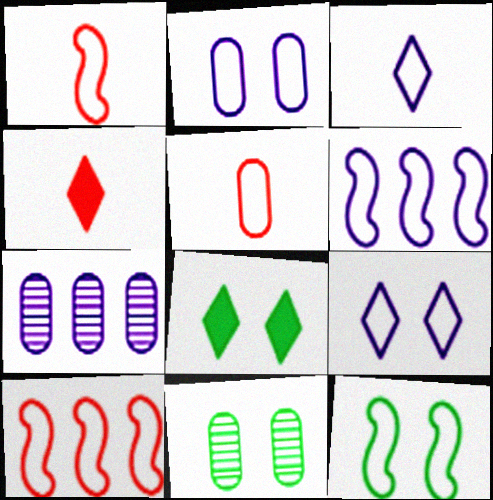[[1, 6, 12], 
[1, 7, 8], 
[2, 3, 6], 
[4, 6, 11], 
[4, 7, 12], 
[8, 11, 12]]